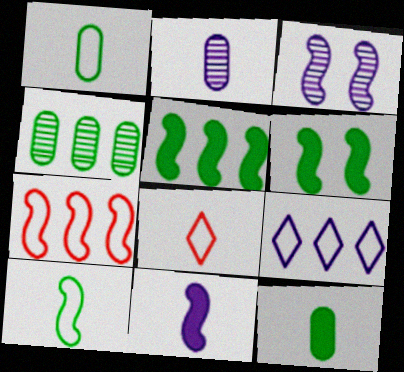[]